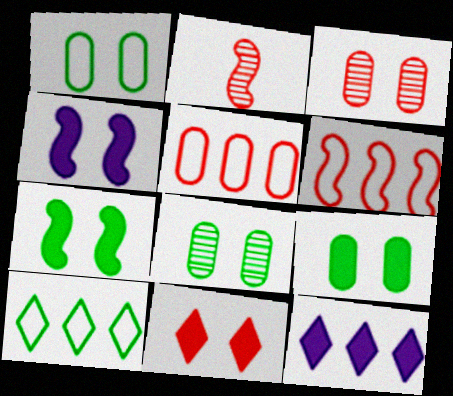[[1, 2, 12], 
[1, 8, 9], 
[2, 5, 11], 
[4, 9, 11]]